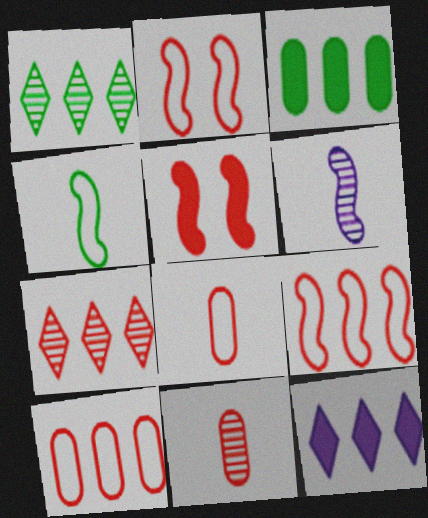[[5, 7, 8]]